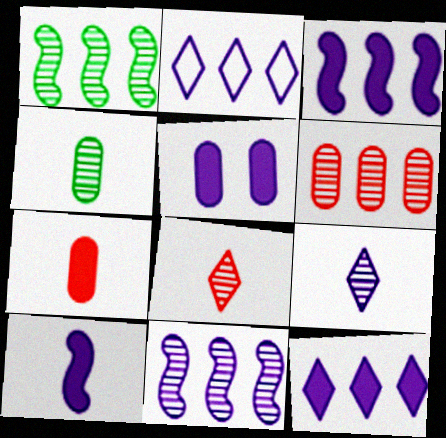[[5, 10, 12]]